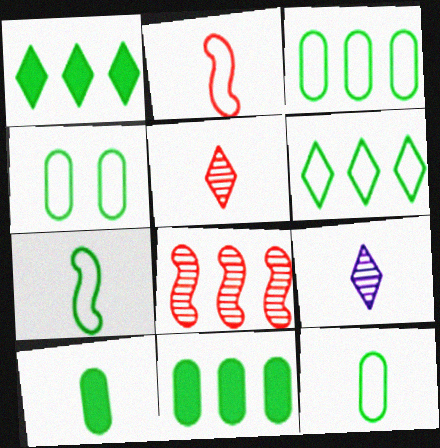[[2, 9, 10], 
[3, 4, 12], 
[4, 6, 7]]